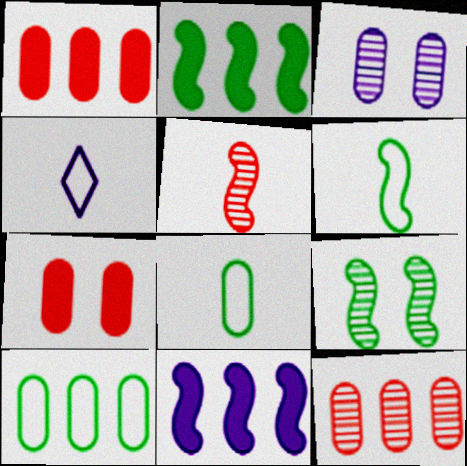[[1, 3, 8], 
[1, 4, 9], 
[2, 6, 9], 
[3, 4, 11]]